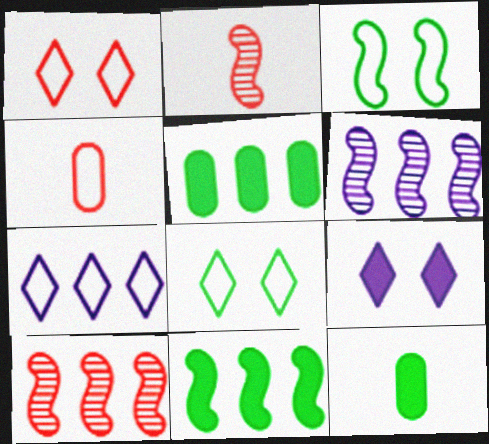[[1, 6, 12], 
[3, 4, 7], 
[5, 7, 10]]